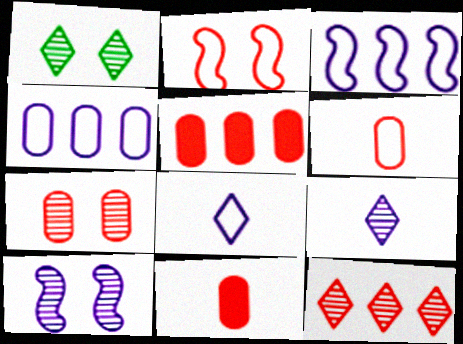[[1, 3, 11], 
[1, 7, 10], 
[1, 9, 12], 
[2, 11, 12], 
[5, 6, 7]]